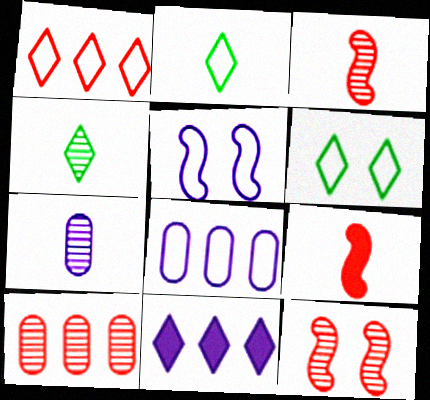[[2, 7, 9], 
[3, 4, 7], 
[5, 7, 11]]